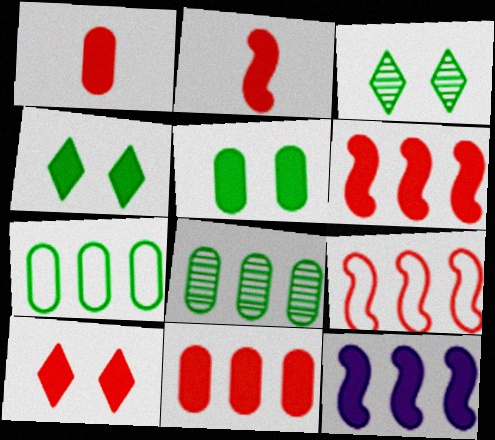[[1, 4, 12], 
[1, 6, 10], 
[2, 10, 11]]